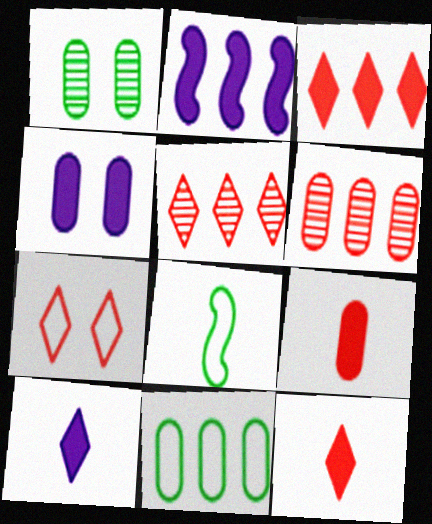[[2, 4, 10], 
[2, 5, 11], 
[4, 5, 8], 
[5, 7, 12]]